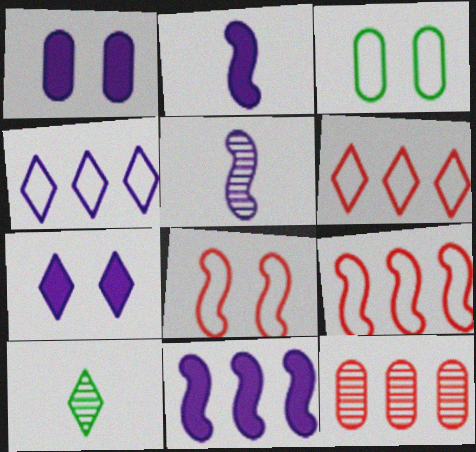[[1, 4, 5], 
[1, 9, 10], 
[6, 7, 10]]